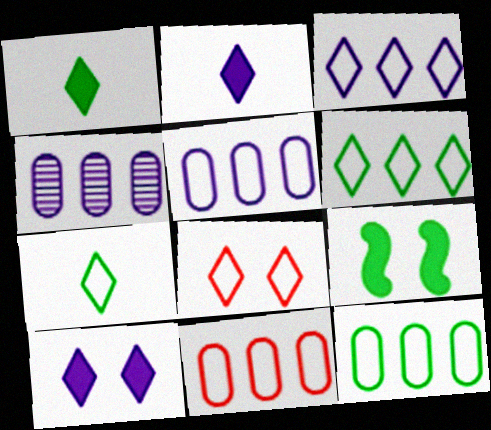[[3, 7, 8], 
[5, 11, 12]]